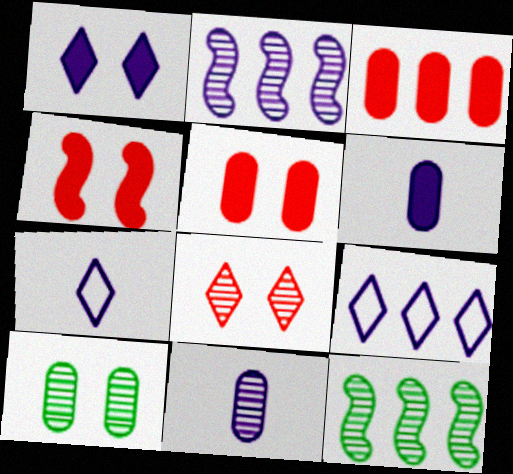[[3, 9, 12], 
[5, 7, 12], 
[8, 11, 12]]